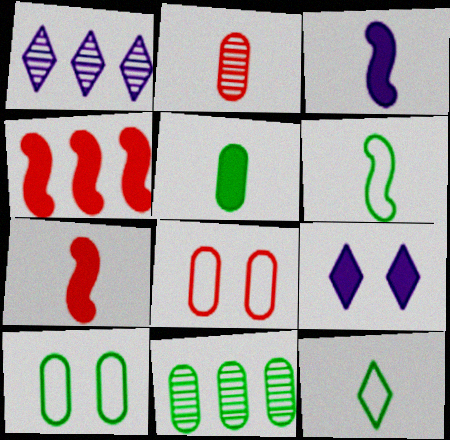[[1, 7, 10], 
[2, 3, 12], 
[4, 5, 9], 
[5, 10, 11]]